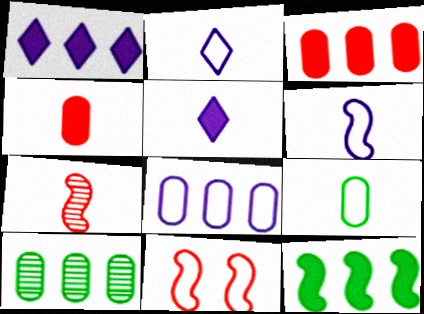[[1, 3, 12], 
[3, 8, 10], 
[5, 7, 9], 
[5, 10, 11]]